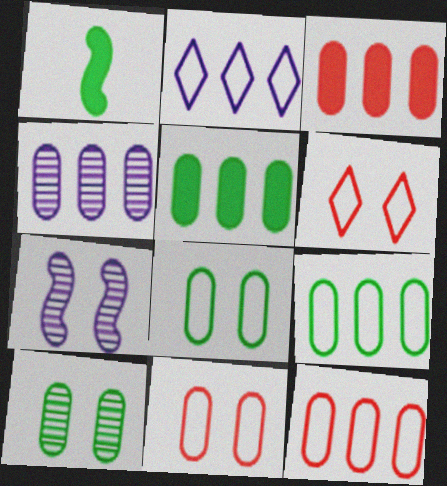[[1, 4, 6], 
[3, 4, 9], 
[4, 5, 12]]